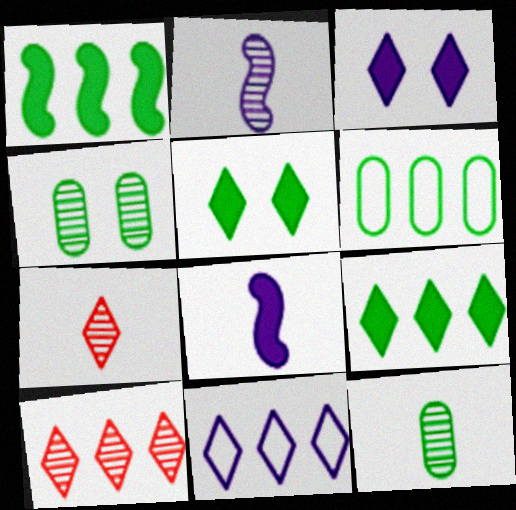[[2, 4, 10], 
[2, 7, 12], 
[5, 7, 11], 
[9, 10, 11]]